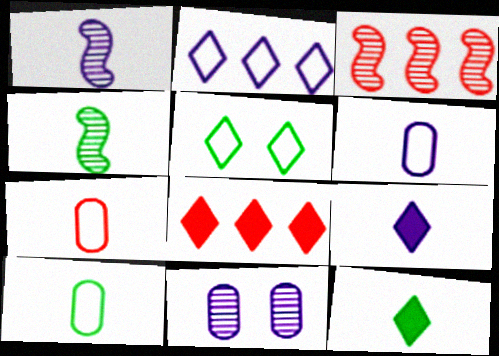[[1, 6, 9], 
[1, 7, 12], 
[4, 7, 9], 
[4, 10, 12], 
[6, 7, 10]]